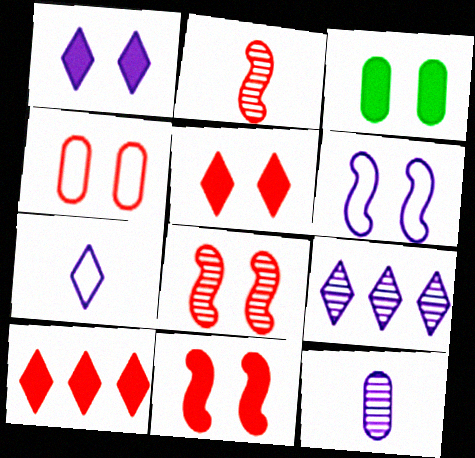[[1, 3, 11], 
[1, 7, 9], 
[2, 4, 10], 
[4, 5, 8]]